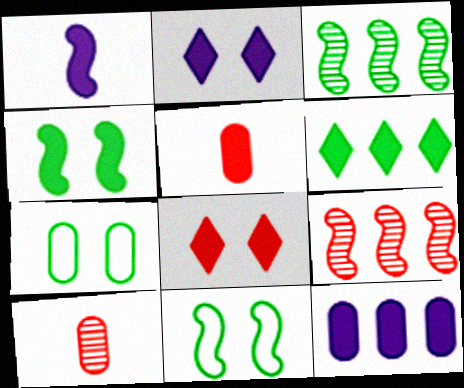[[1, 2, 12], 
[1, 9, 11], 
[7, 10, 12]]